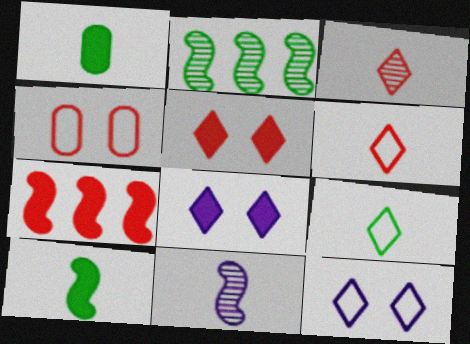[[1, 6, 11], 
[1, 7, 8], 
[3, 4, 7]]